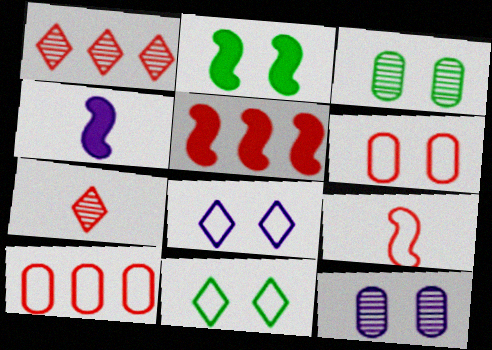[[1, 5, 10], 
[2, 3, 11], 
[2, 4, 5], 
[5, 6, 7]]